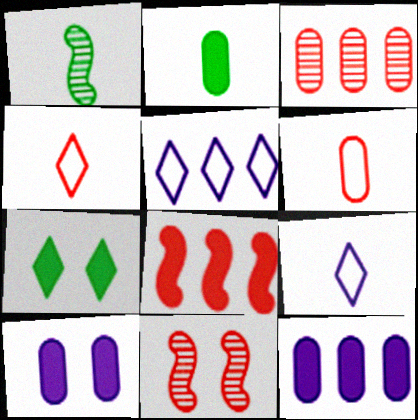[[2, 5, 11]]